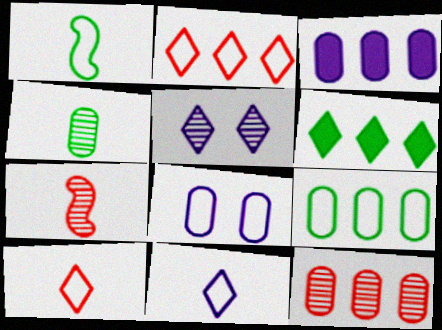[[1, 2, 8], 
[3, 9, 12], 
[5, 6, 10], 
[6, 7, 8]]